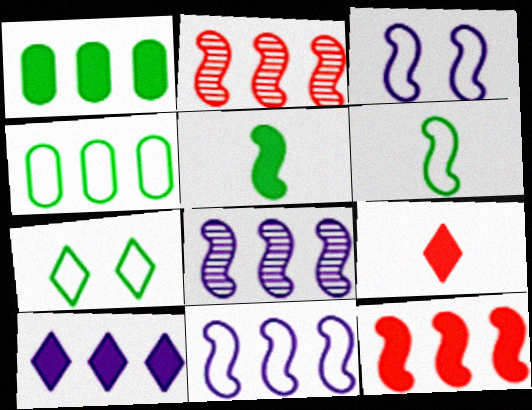[[1, 10, 12], 
[2, 3, 5], 
[2, 4, 10], 
[4, 6, 7]]